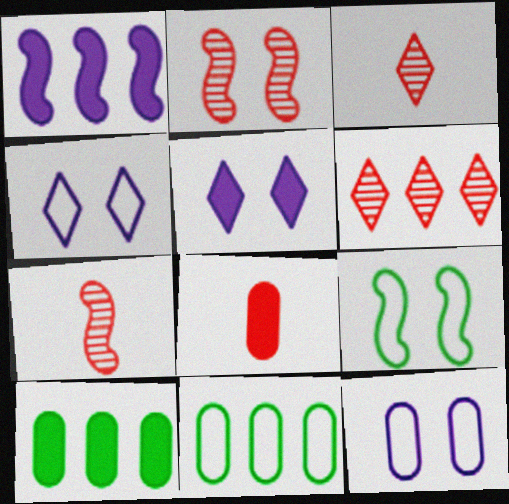[[1, 6, 11], 
[1, 7, 9], 
[4, 7, 10], 
[5, 7, 11]]